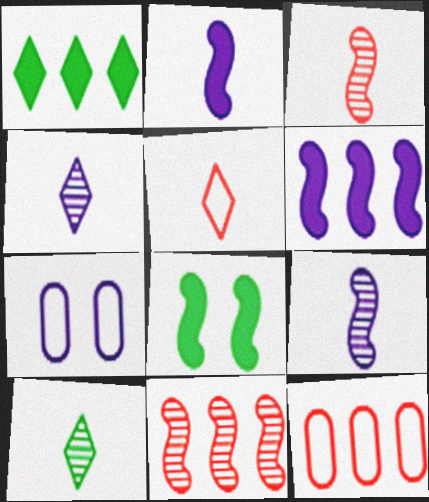[[1, 3, 7], 
[4, 6, 7], 
[4, 8, 12]]